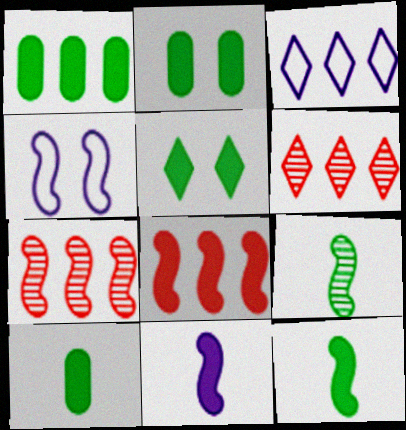[[1, 2, 10], 
[1, 3, 7], 
[1, 5, 12], 
[4, 6, 10], 
[4, 7, 12], 
[4, 8, 9]]